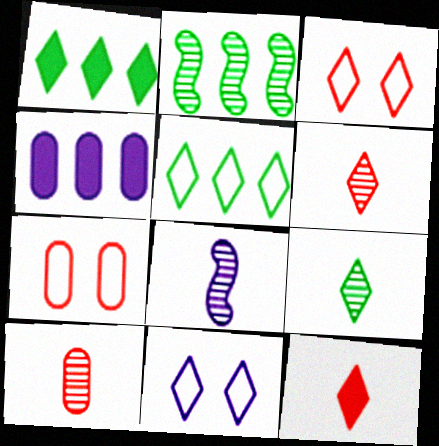[[1, 6, 11], 
[1, 7, 8], 
[4, 8, 11], 
[8, 9, 10]]